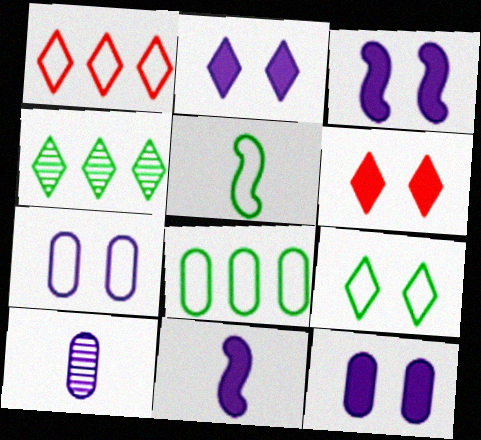[[1, 5, 7], 
[2, 3, 12], 
[5, 8, 9]]